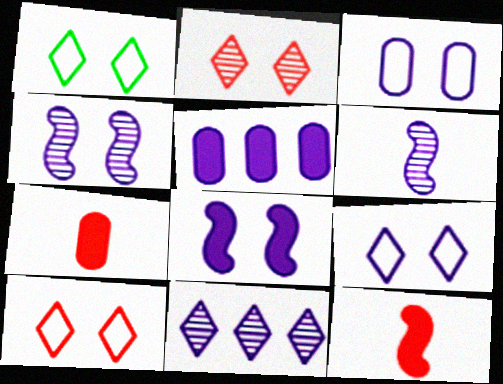[[1, 9, 10], 
[5, 6, 9]]